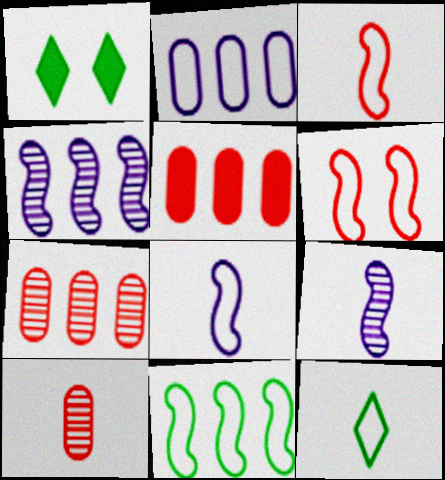[[1, 7, 8], 
[2, 6, 12], 
[6, 8, 11]]